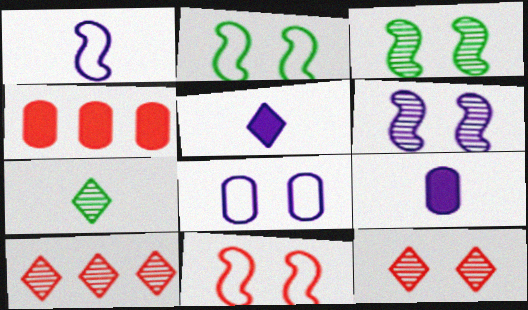[[2, 9, 10]]